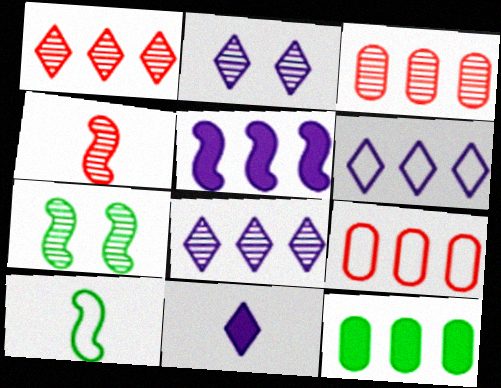[[2, 6, 11], 
[7, 9, 11]]